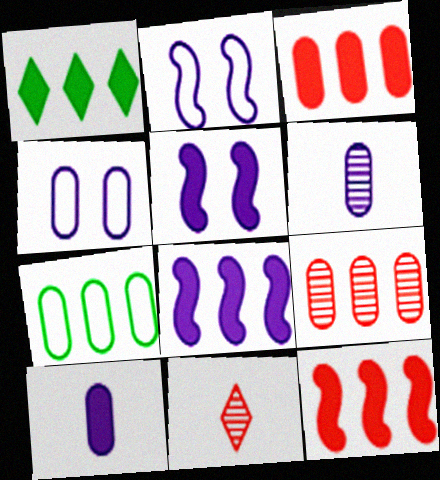[[1, 3, 8], 
[5, 7, 11]]